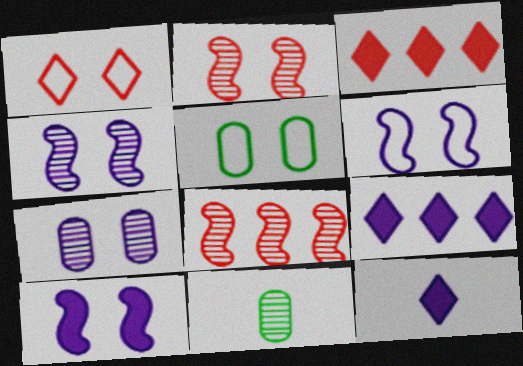[[1, 5, 6], 
[3, 6, 11], 
[4, 6, 10], 
[5, 8, 12]]